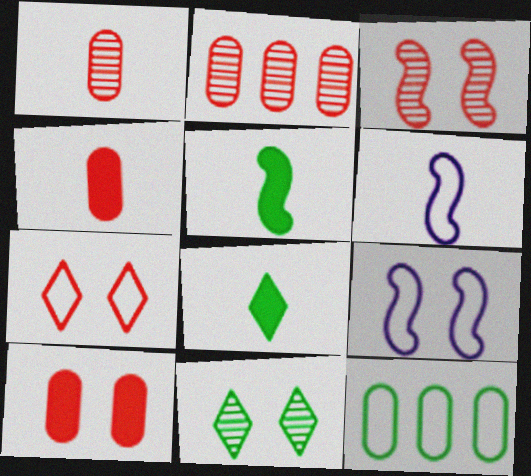[[1, 6, 8], 
[2, 8, 9], 
[3, 7, 10], 
[5, 11, 12], 
[6, 7, 12], 
[9, 10, 11]]